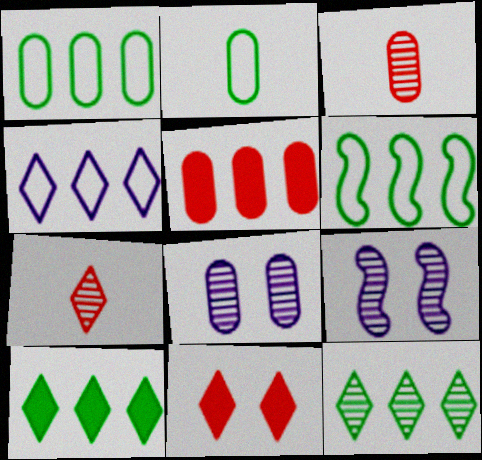[[2, 5, 8], 
[3, 9, 12]]